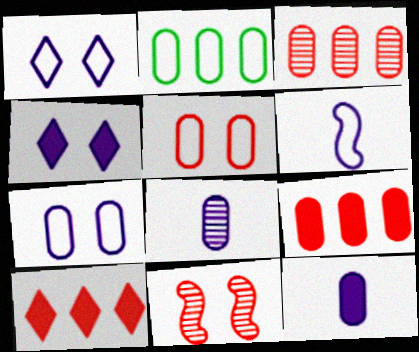[]